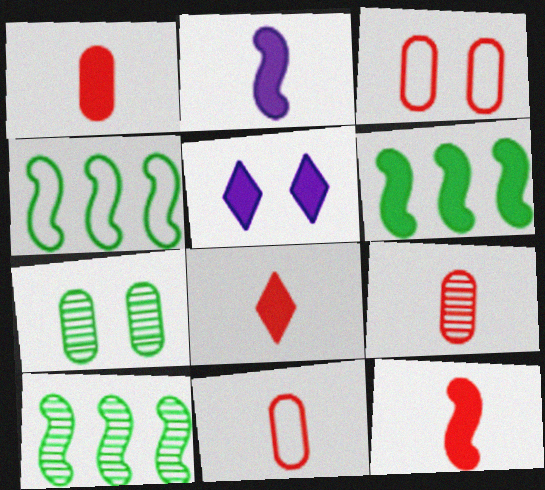[[1, 5, 6], 
[1, 8, 12], 
[1, 9, 11], 
[4, 5, 9], 
[4, 6, 10], 
[5, 10, 11]]